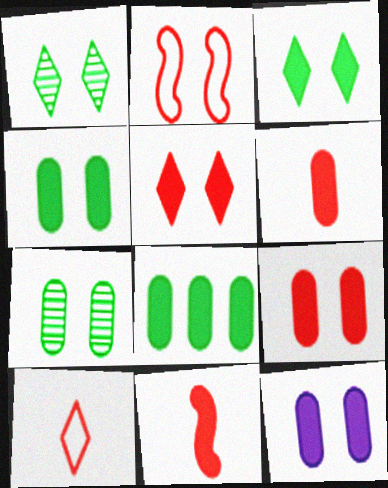[[1, 2, 12], 
[4, 9, 12], 
[6, 8, 12]]